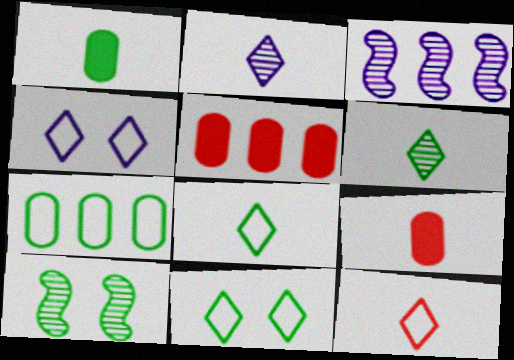[[3, 9, 11]]